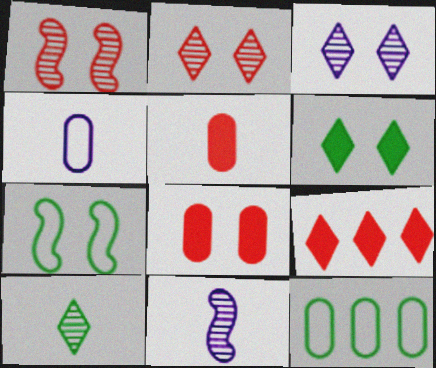[[3, 7, 8]]